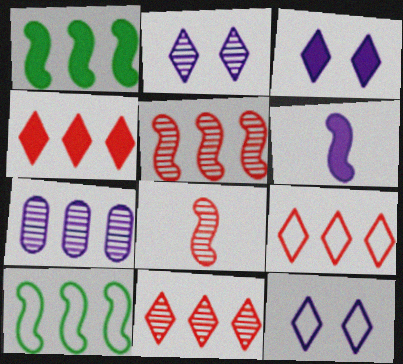[[1, 7, 9], 
[2, 3, 12], 
[4, 7, 10], 
[4, 9, 11], 
[6, 7, 12]]